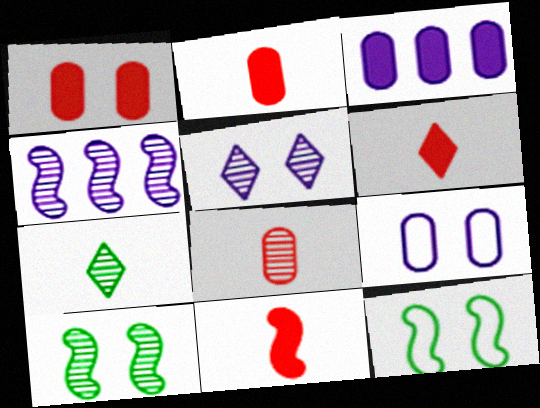[[1, 5, 12], 
[2, 6, 11], 
[4, 11, 12]]